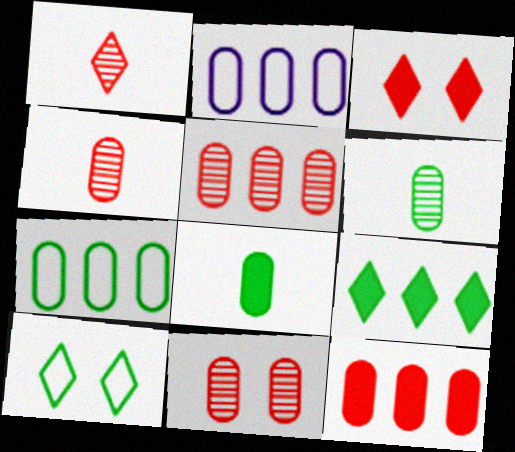[[2, 8, 11], 
[4, 5, 11]]